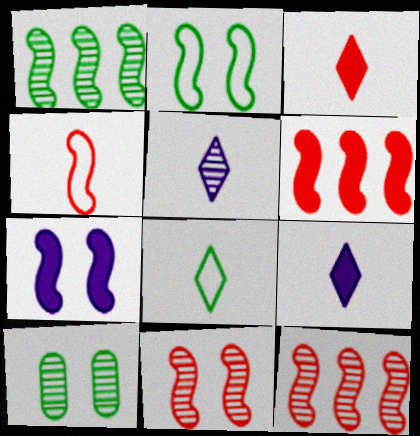[[1, 4, 7], 
[2, 7, 11], 
[3, 5, 8], 
[4, 6, 11], 
[5, 10, 12]]